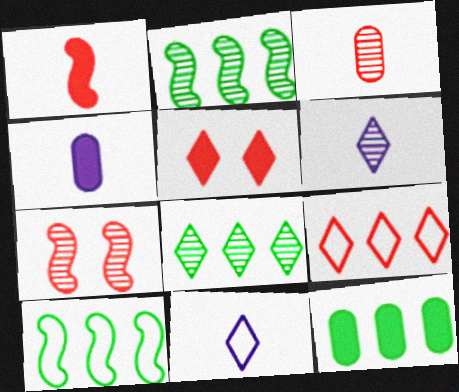[[5, 8, 11], 
[7, 11, 12], 
[8, 10, 12]]